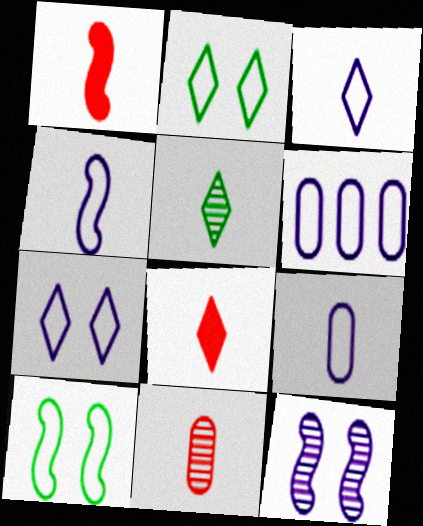[[1, 5, 9], 
[3, 4, 9], 
[3, 5, 8], 
[4, 6, 7]]